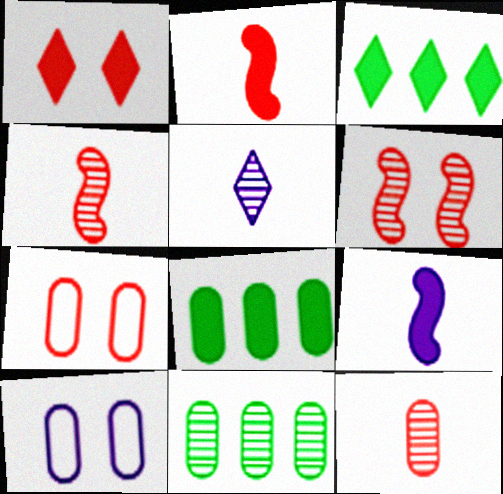[[1, 6, 7], 
[1, 8, 9], 
[3, 4, 10], 
[5, 6, 11], 
[8, 10, 12]]